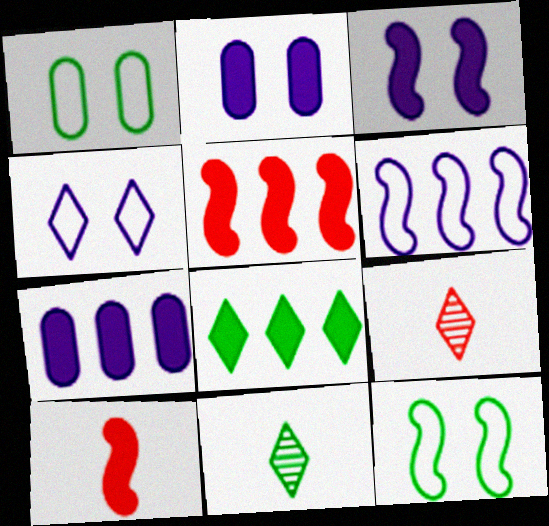[[2, 8, 10], 
[4, 8, 9], 
[5, 7, 8], 
[7, 9, 12]]